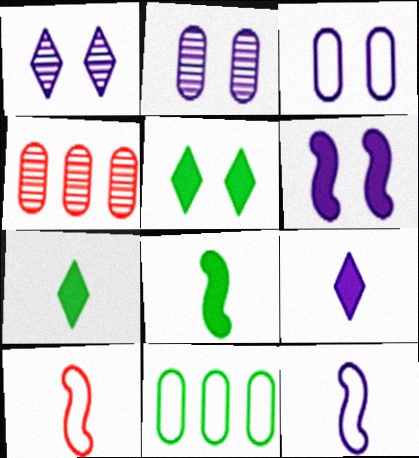[[1, 3, 6], 
[4, 5, 12]]